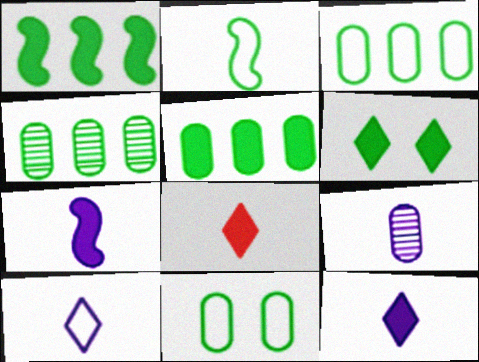[[2, 4, 6], 
[2, 8, 9], 
[3, 4, 5], 
[7, 9, 10]]